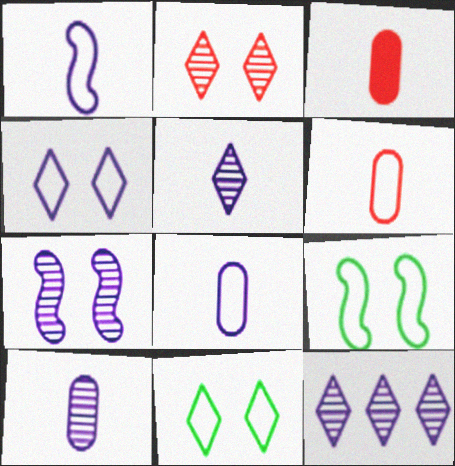[[3, 9, 12], 
[7, 10, 12]]